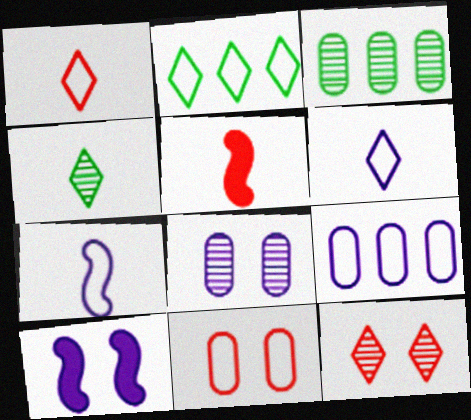[[1, 3, 10], 
[2, 5, 8], 
[2, 7, 11]]